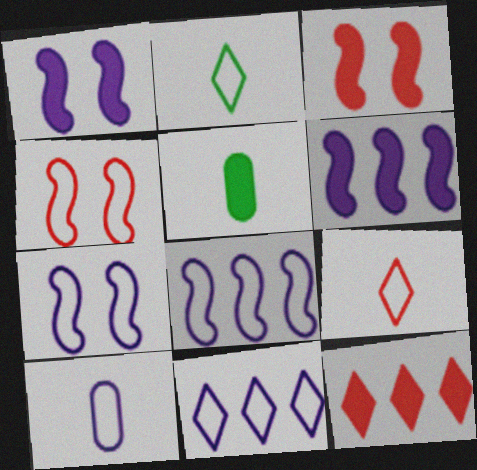[[1, 5, 12], 
[7, 10, 11]]